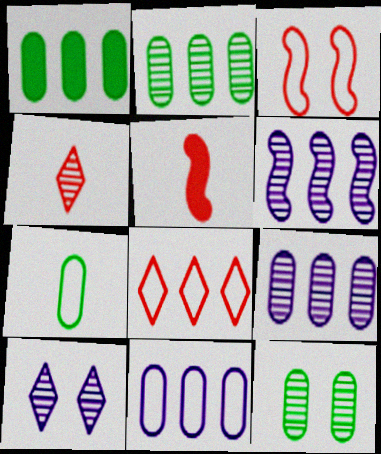[[1, 6, 8], 
[1, 7, 12], 
[4, 6, 12]]